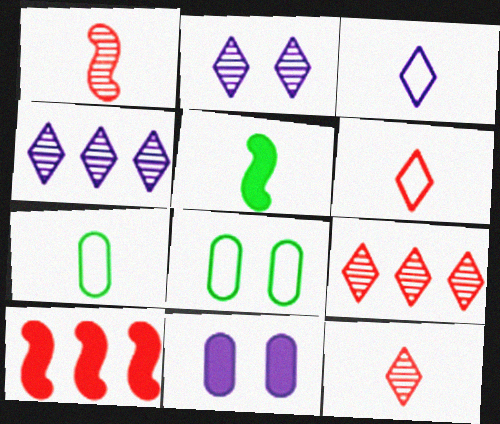[[2, 7, 10]]